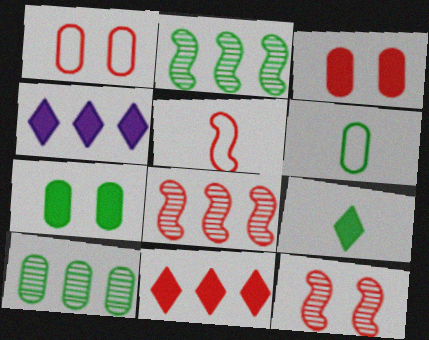[[4, 6, 12], 
[6, 7, 10]]